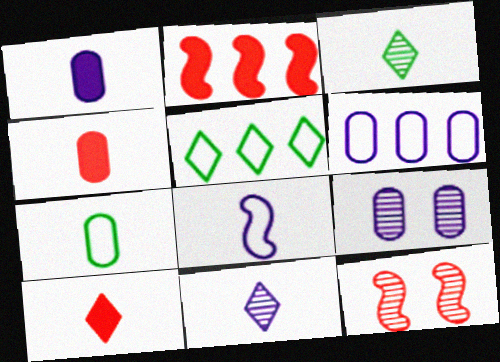[[1, 5, 12], 
[1, 6, 9], 
[1, 8, 11], 
[3, 4, 8]]